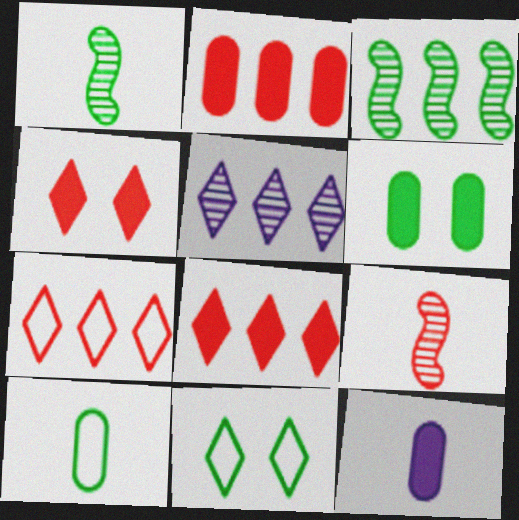[[2, 6, 12]]